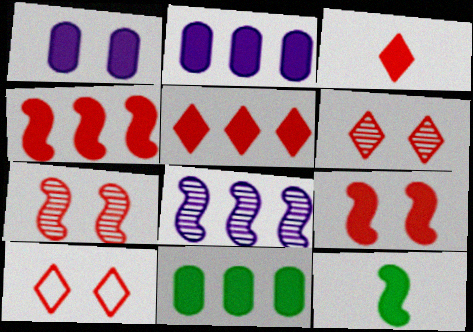[[1, 5, 12]]